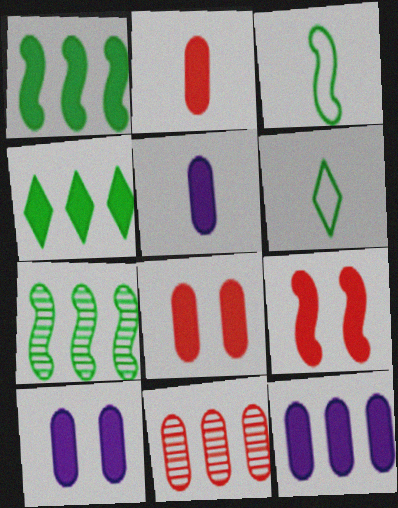[[4, 5, 9], 
[5, 10, 12]]